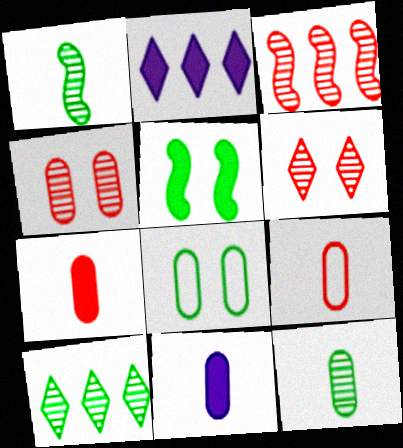[[2, 5, 7], 
[9, 11, 12]]